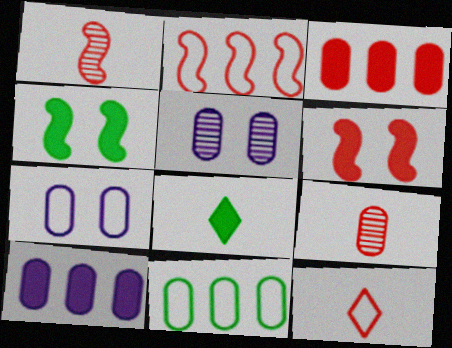[[1, 2, 6], 
[2, 5, 8], 
[6, 8, 10]]